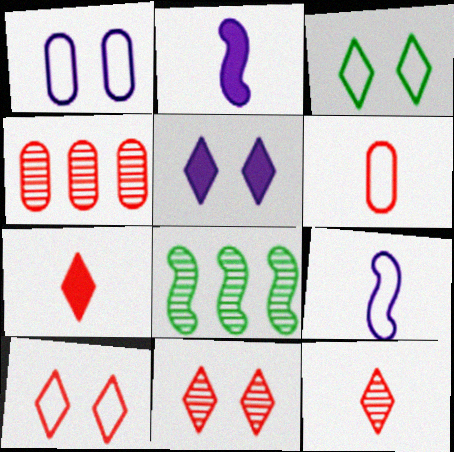[[1, 7, 8], 
[2, 3, 4], 
[3, 5, 11], 
[5, 6, 8]]